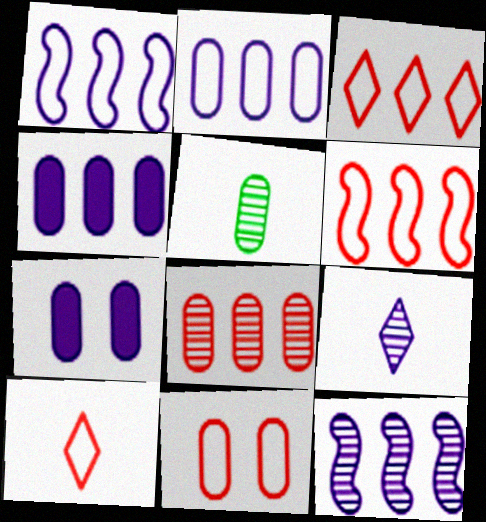[[1, 7, 9], 
[4, 5, 11], 
[6, 10, 11]]